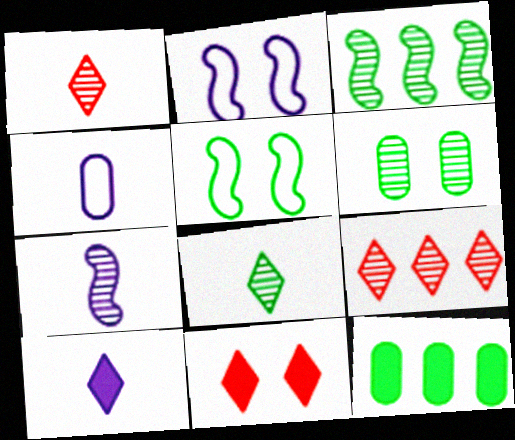[[1, 2, 12], 
[2, 6, 11], 
[3, 4, 11], 
[3, 6, 8], 
[4, 7, 10], 
[5, 8, 12], 
[6, 7, 9]]